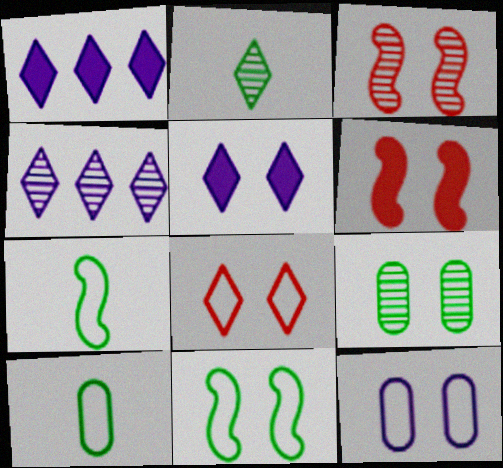[[1, 2, 8], 
[1, 3, 10], 
[4, 6, 10], 
[8, 11, 12]]